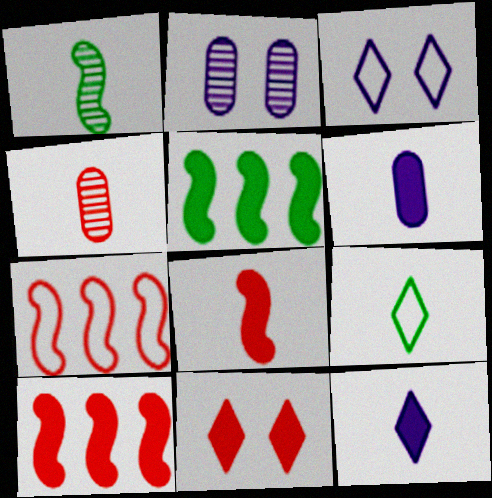[[2, 9, 10], 
[3, 4, 5], 
[4, 7, 11], 
[5, 6, 11]]